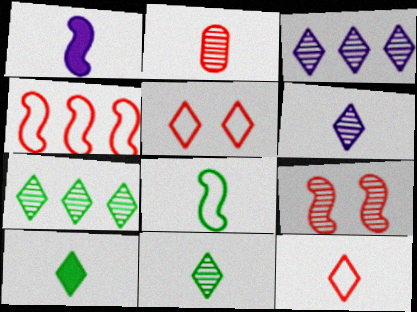[[3, 5, 10], 
[6, 10, 12]]